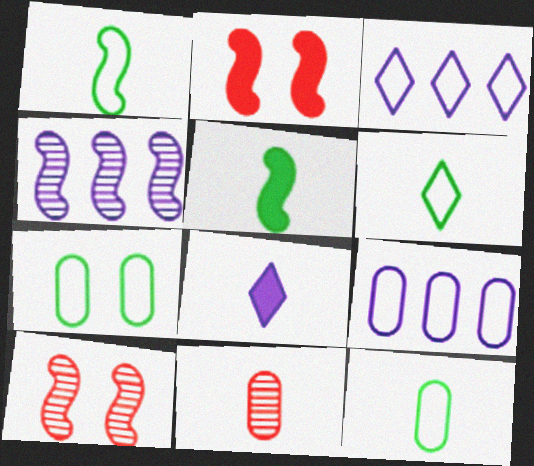[[1, 2, 4], 
[1, 6, 12], 
[1, 8, 11]]